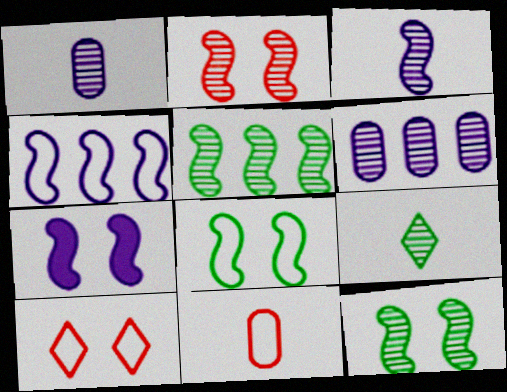[[2, 3, 5], 
[2, 6, 9], 
[2, 7, 8], 
[3, 4, 7]]